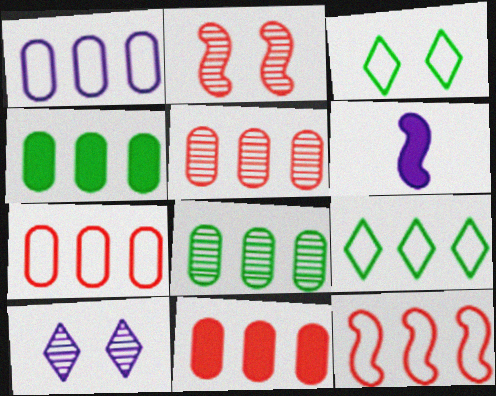[[1, 4, 5], 
[1, 6, 10], 
[1, 8, 11], 
[1, 9, 12], 
[3, 5, 6], 
[5, 7, 11]]